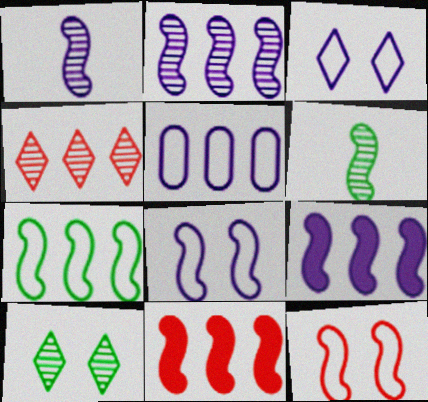[[1, 8, 9], 
[2, 7, 11], 
[6, 8, 11], 
[6, 9, 12]]